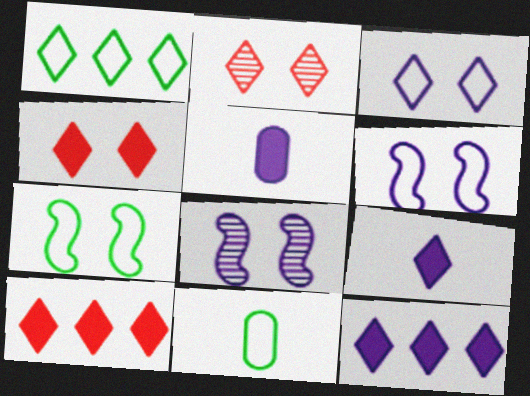[[1, 2, 9], 
[1, 7, 11], 
[8, 10, 11]]